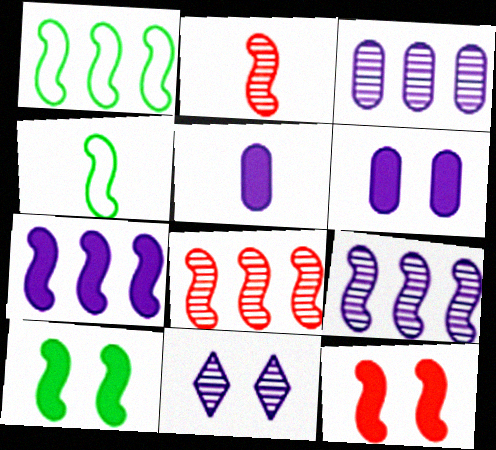[[1, 7, 8], 
[4, 9, 12]]